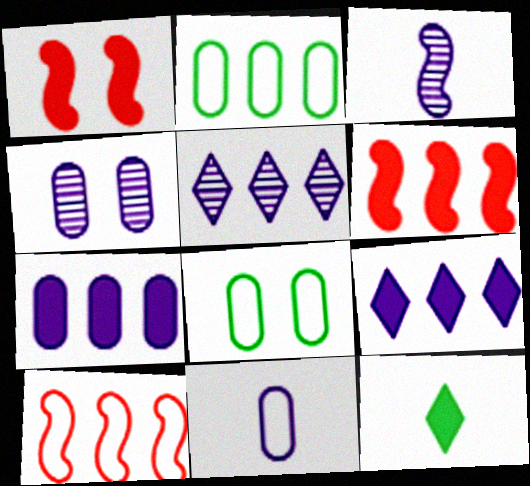[[1, 7, 12], 
[2, 5, 6], 
[3, 4, 5], 
[4, 7, 11], 
[4, 10, 12]]